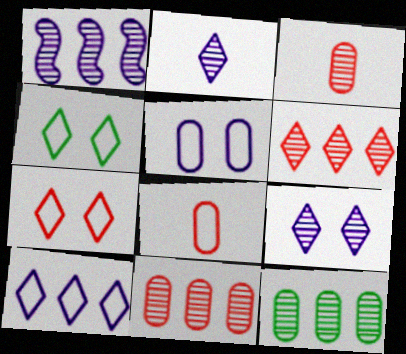[[1, 6, 12]]